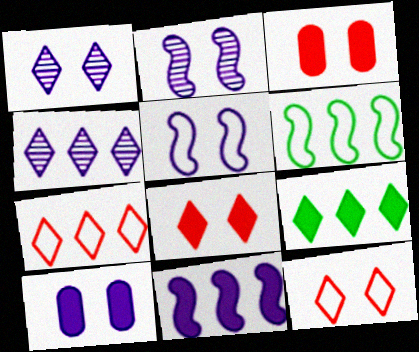[[1, 5, 10], 
[4, 7, 9]]